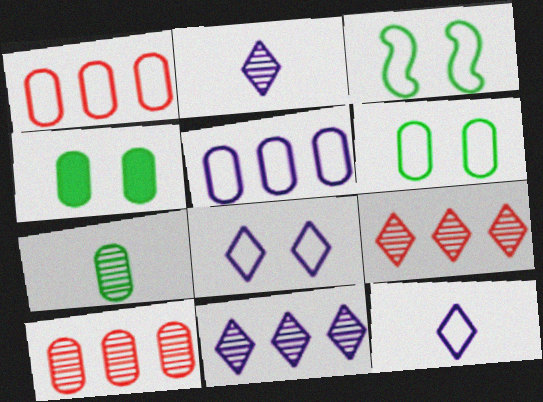[[1, 3, 12]]